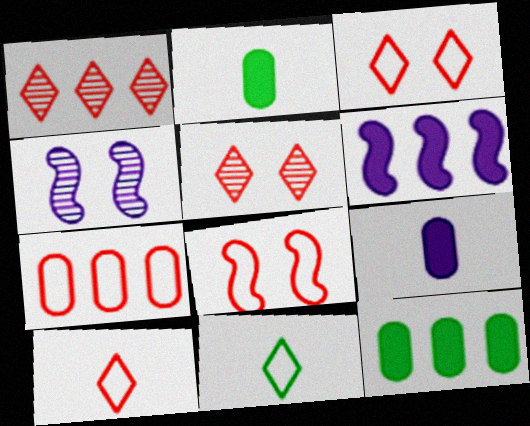[[4, 10, 12], 
[7, 8, 10]]